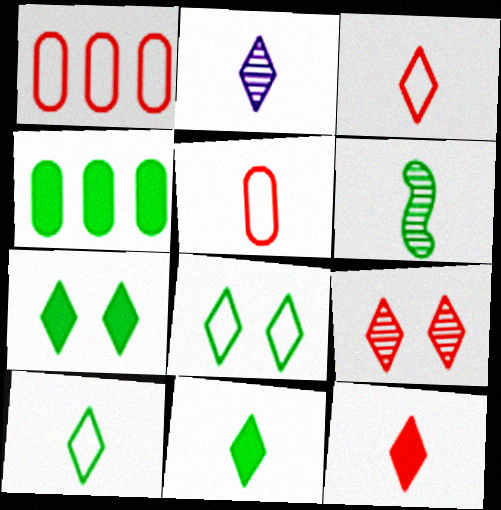[[2, 3, 11], 
[2, 10, 12], 
[4, 6, 8]]